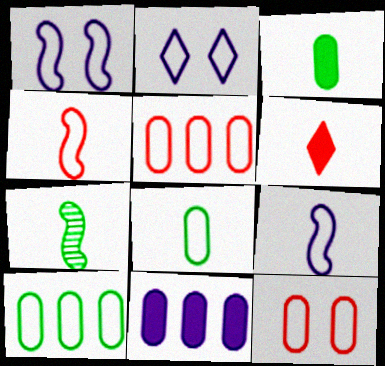[[2, 4, 10]]